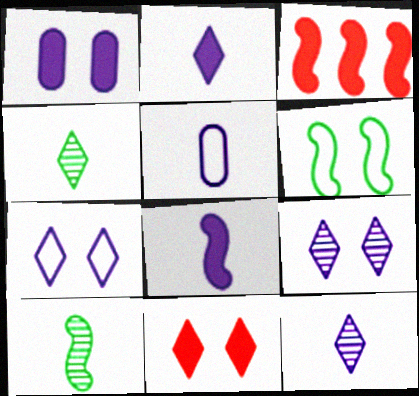[[5, 8, 12]]